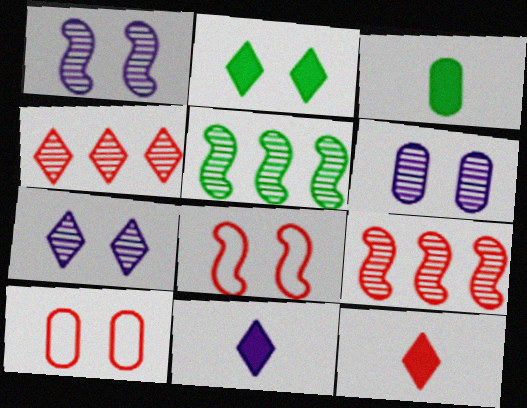[[1, 2, 10], 
[1, 6, 7], 
[2, 6, 8], 
[5, 10, 11], 
[9, 10, 12]]